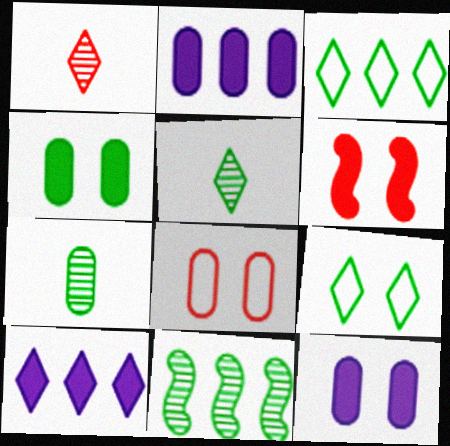[[1, 9, 10], 
[2, 7, 8]]